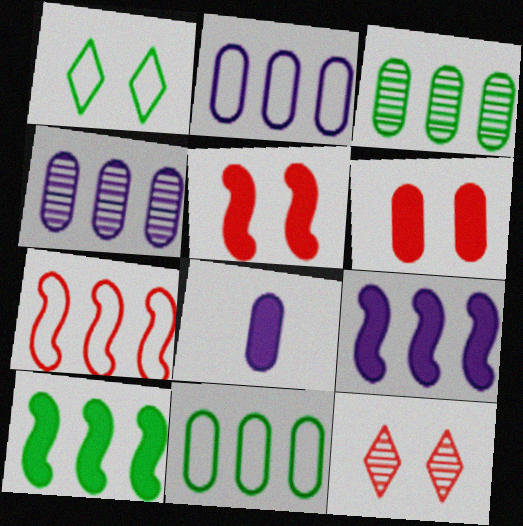[]